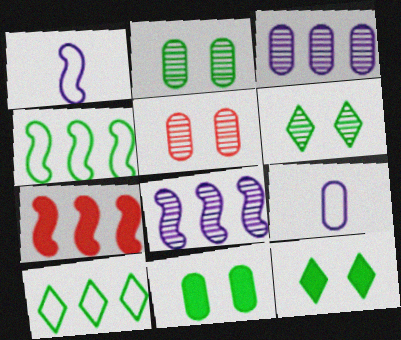[[3, 7, 10], 
[4, 7, 8], 
[6, 7, 9]]